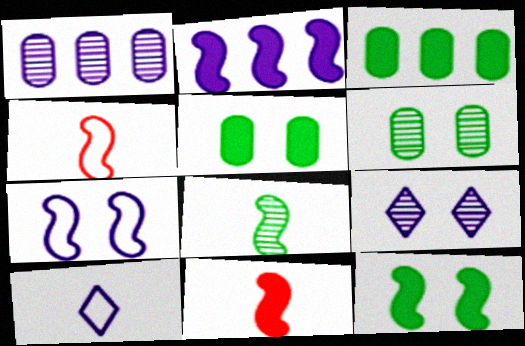[[2, 11, 12], 
[3, 4, 9]]